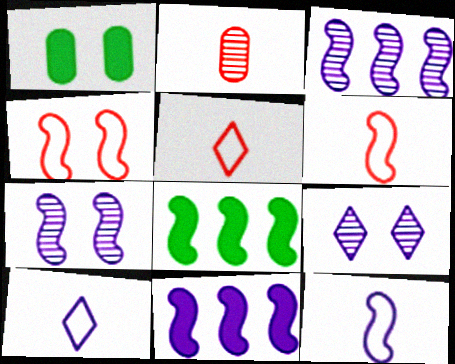[[1, 3, 5], 
[1, 4, 9], 
[6, 7, 8], 
[7, 11, 12]]